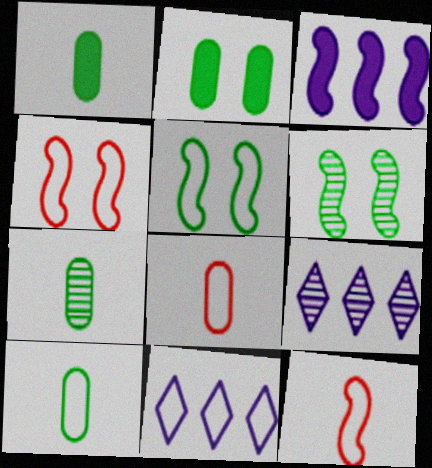[[1, 4, 9], 
[1, 7, 10], 
[2, 9, 12], 
[3, 6, 12], 
[4, 10, 11], 
[5, 8, 11]]